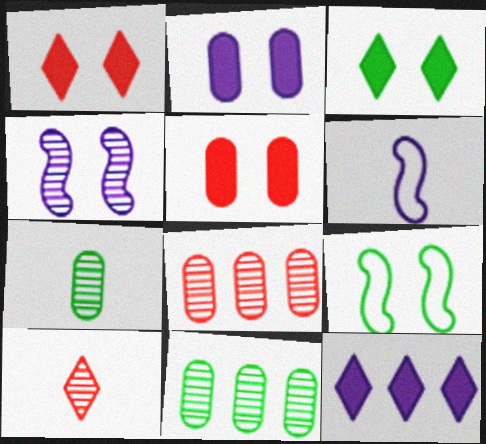[[1, 6, 11], 
[3, 6, 8], 
[4, 10, 11]]